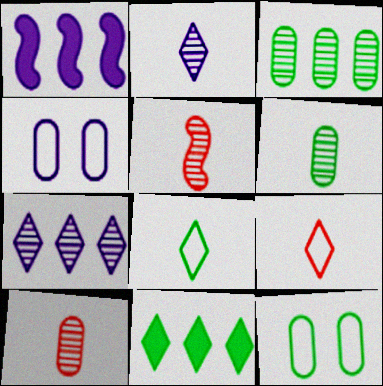[[1, 2, 4], 
[2, 5, 6], 
[4, 5, 11]]